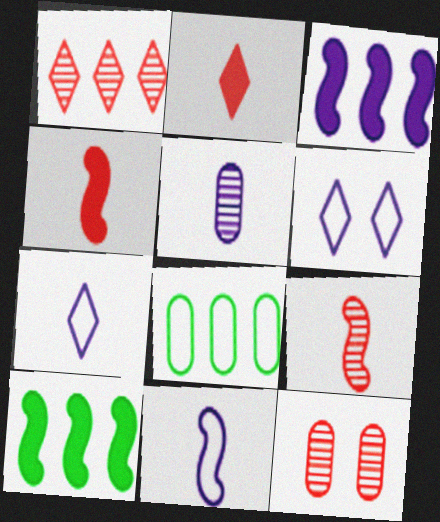[[1, 3, 8], 
[1, 9, 12], 
[3, 5, 6], 
[7, 10, 12]]